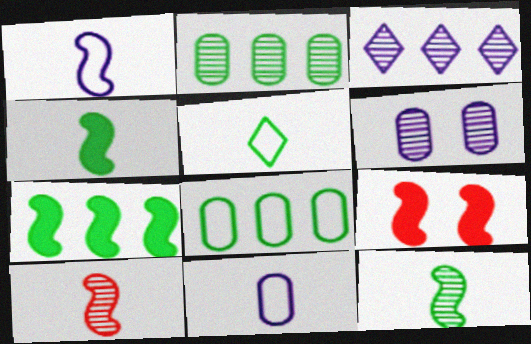[[1, 4, 10]]